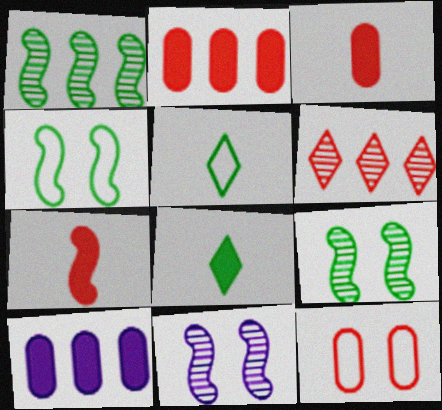[[2, 5, 11], 
[6, 7, 12]]